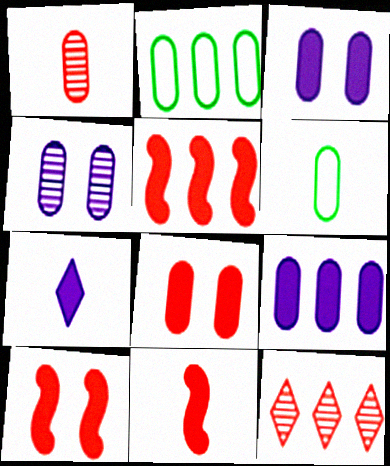[[1, 2, 3], 
[5, 10, 11]]